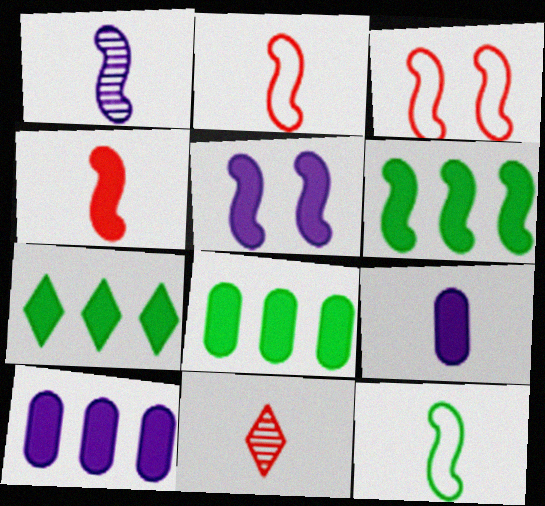[[1, 3, 6], 
[1, 4, 12], 
[4, 5, 6], 
[6, 7, 8], 
[9, 11, 12]]